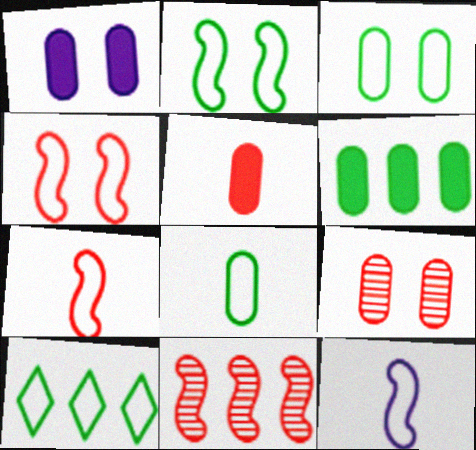[[1, 3, 9], 
[1, 5, 6], 
[2, 8, 10]]